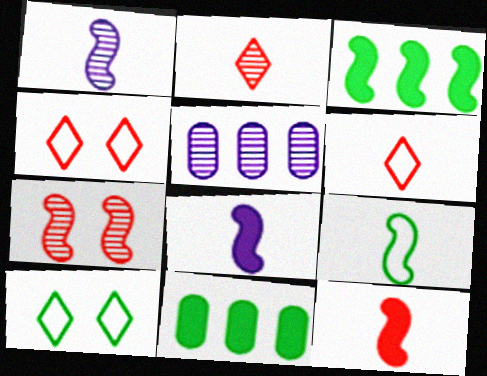[[1, 4, 11], 
[1, 9, 12], 
[5, 10, 12]]